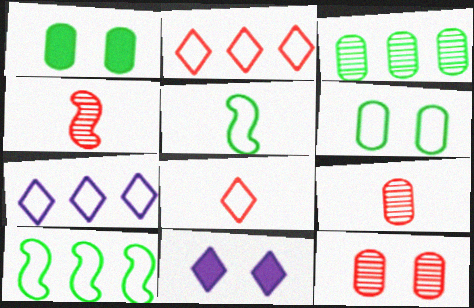[[1, 4, 7], 
[9, 10, 11]]